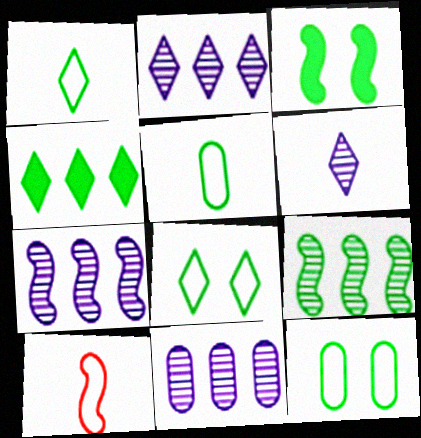[[2, 7, 11], 
[3, 7, 10]]